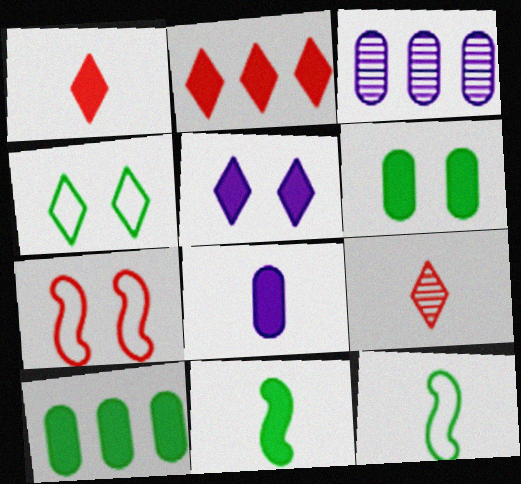[[1, 8, 11], 
[8, 9, 12]]